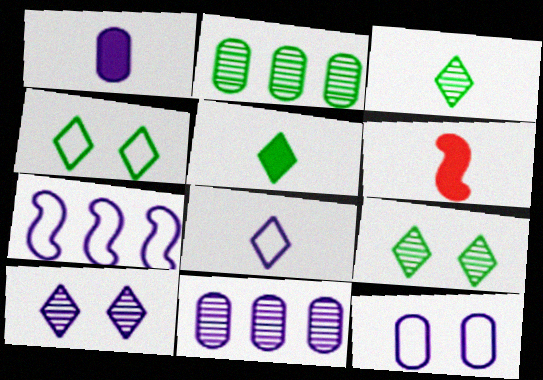[[1, 5, 6], 
[1, 7, 10], 
[1, 11, 12], 
[4, 6, 11], 
[7, 8, 12]]